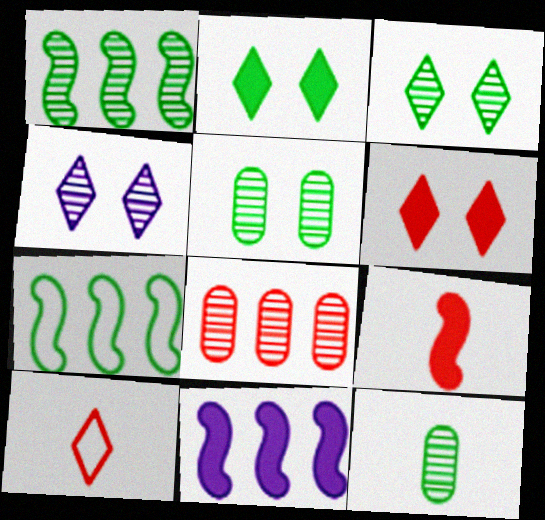[[1, 3, 12], 
[2, 7, 12], 
[5, 10, 11]]